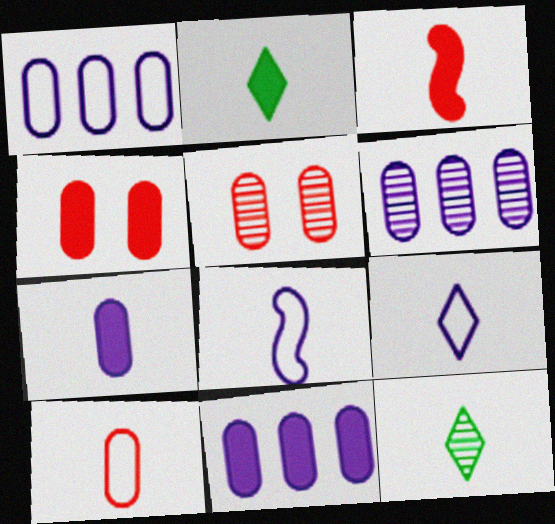[[1, 6, 11], 
[2, 3, 7]]